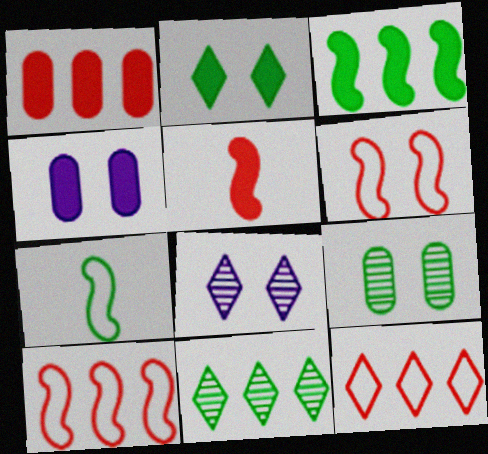[[1, 7, 8]]